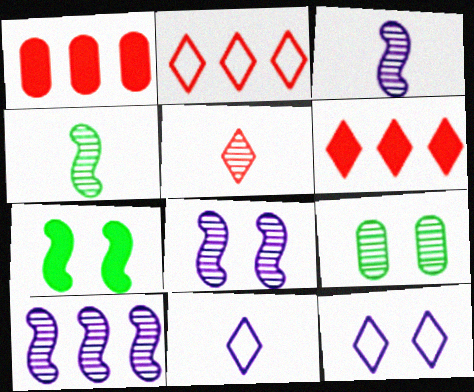[[1, 4, 12], 
[3, 8, 10], 
[5, 9, 10]]